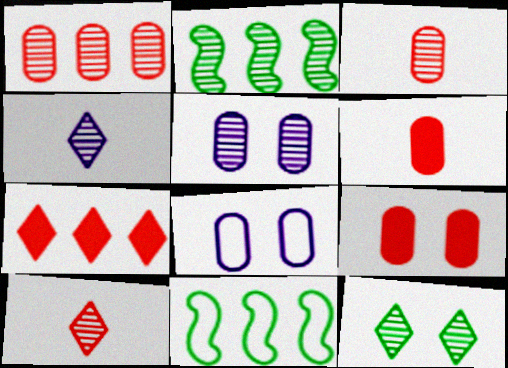[[2, 5, 10], 
[4, 9, 11]]